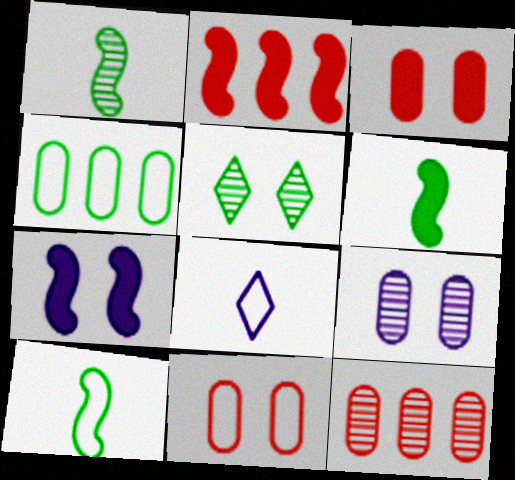[[1, 6, 10], 
[2, 6, 7], 
[4, 5, 6], 
[5, 7, 11]]